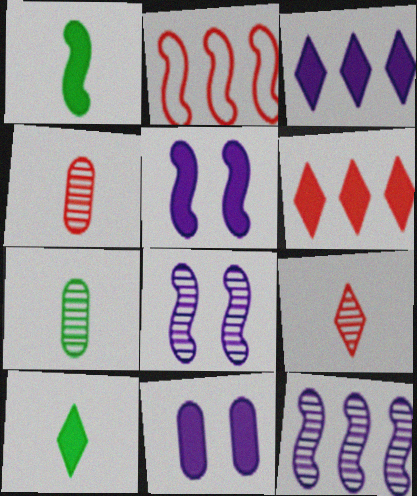[[1, 2, 8], 
[1, 6, 11]]